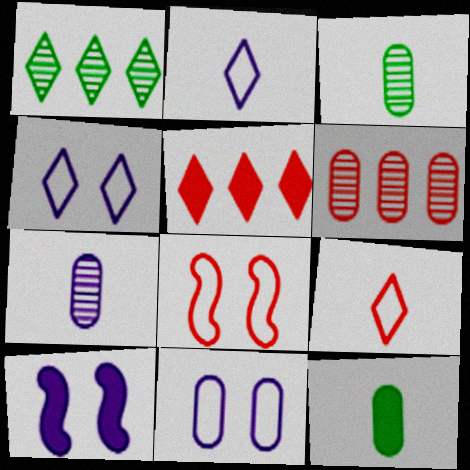[[5, 10, 12], 
[6, 11, 12]]